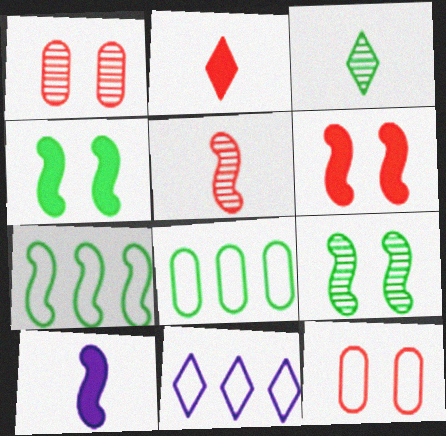[[3, 4, 8]]